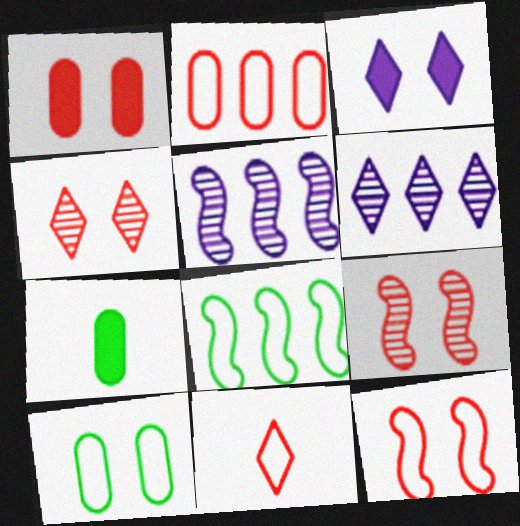[[1, 4, 12], 
[2, 11, 12], 
[3, 9, 10], 
[6, 7, 12]]